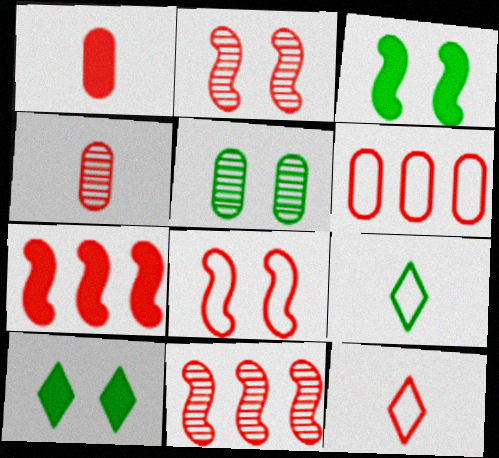[[6, 8, 12]]